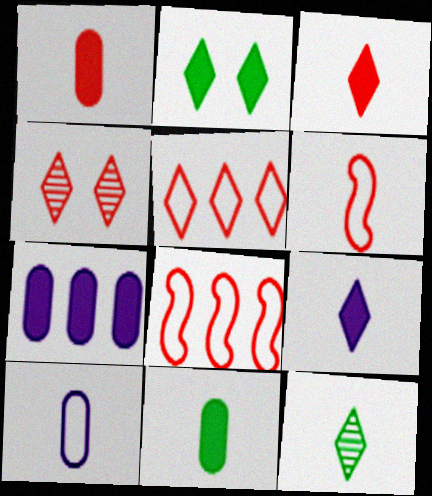[[1, 4, 8], 
[3, 4, 5]]